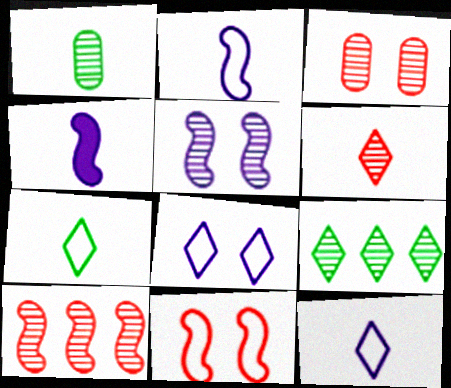[[3, 6, 10]]